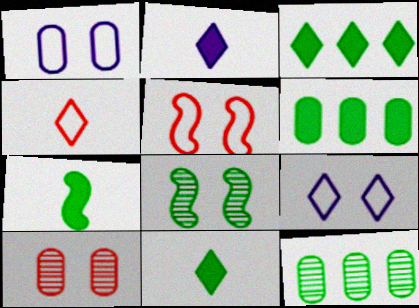[[2, 5, 12]]